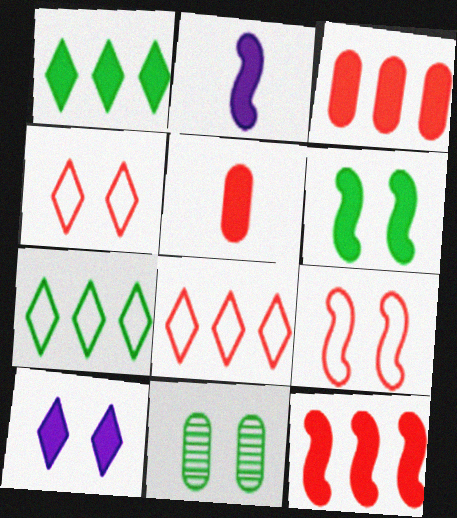[[2, 6, 12], 
[2, 8, 11], 
[9, 10, 11]]